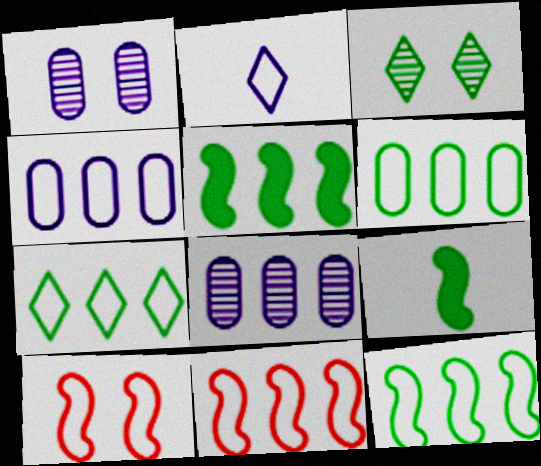[[2, 6, 10], 
[3, 6, 9], 
[4, 7, 11], 
[6, 7, 12]]